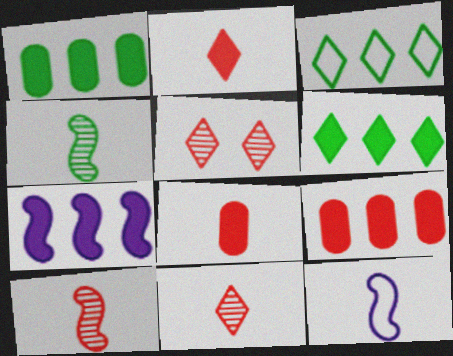[[1, 5, 12], 
[6, 7, 9]]